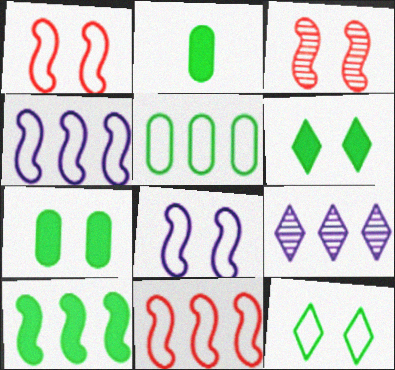[[1, 2, 9], 
[2, 6, 10]]